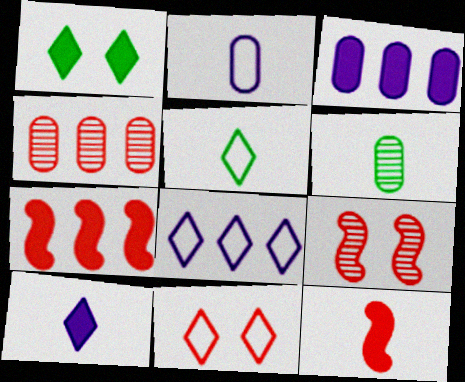[[1, 3, 12], 
[3, 5, 9], 
[4, 11, 12], 
[5, 8, 11]]